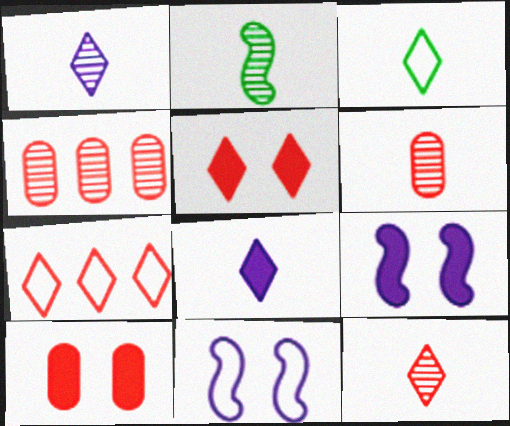[[1, 2, 6], 
[3, 4, 9], 
[3, 8, 12], 
[5, 7, 12]]